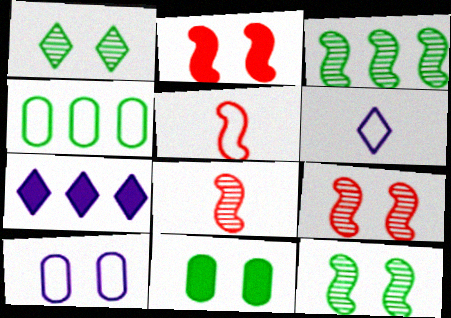[[1, 2, 10]]